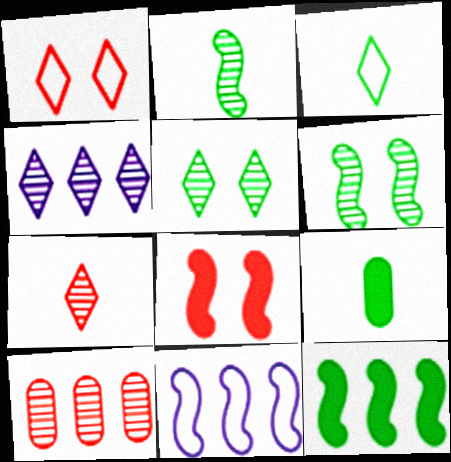[[2, 3, 9], 
[2, 8, 11], 
[4, 5, 7]]